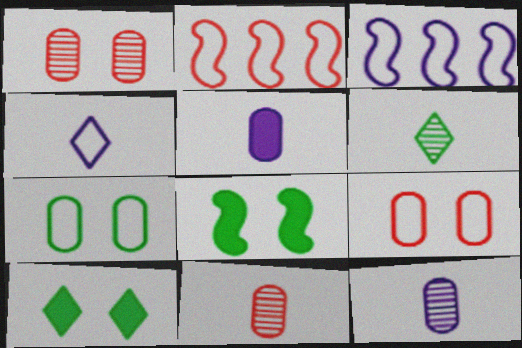[[2, 4, 7], 
[2, 10, 12], 
[3, 10, 11]]